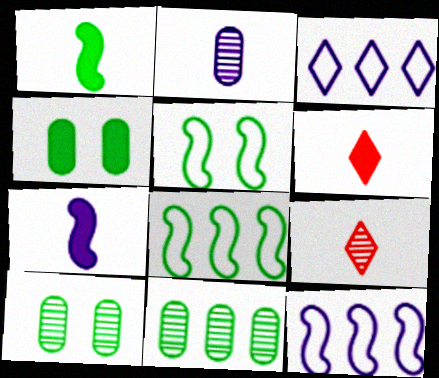[[4, 9, 12], 
[6, 10, 12]]